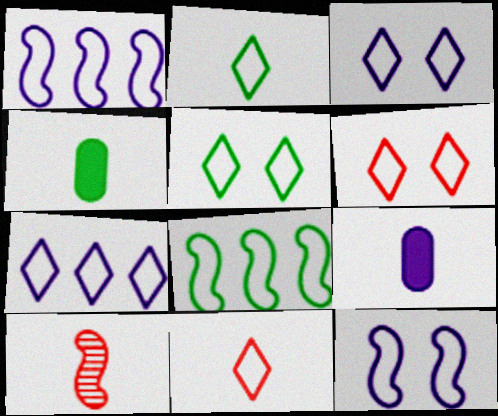[[2, 6, 7], 
[2, 9, 10], 
[3, 5, 6], 
[5, 7, 11]]